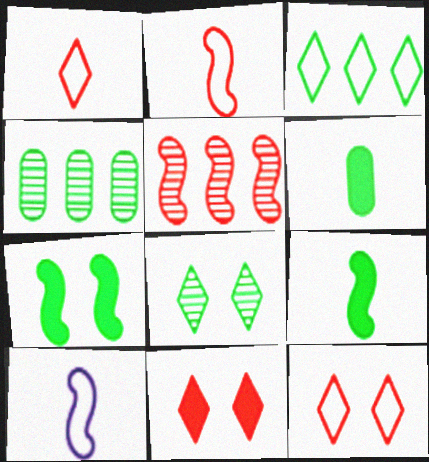[[4, 10, 11], 
[5, 7, 10]]